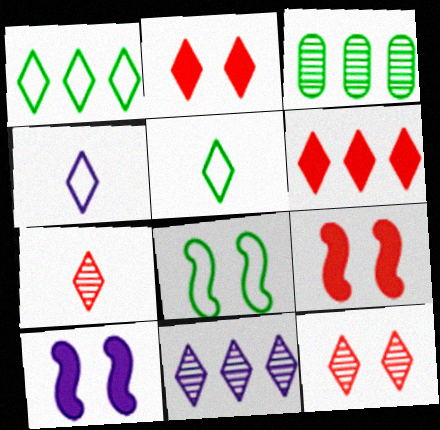[[1, 6, 11], 
[2, 5, 11], 
[3, 4, 9]]